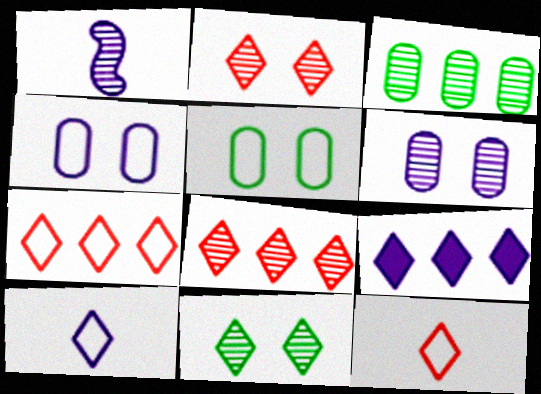[[1, 2, 3], 
[1, 4, 9], 
[9, 11, 12]]